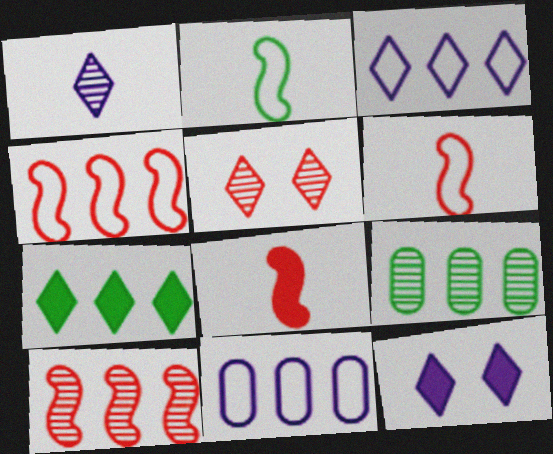[[1, 3, 12], 
[6, 9, 12], 
[7, 10, 11]]